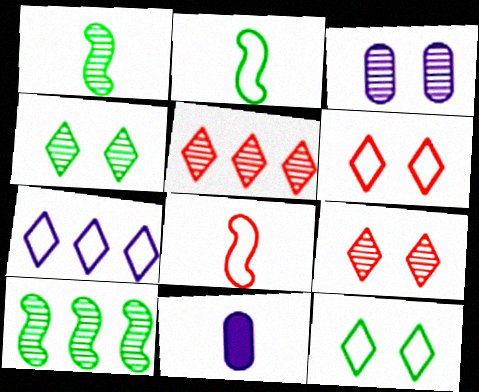[[1, 3, 5], 
[6, 10, 11]]